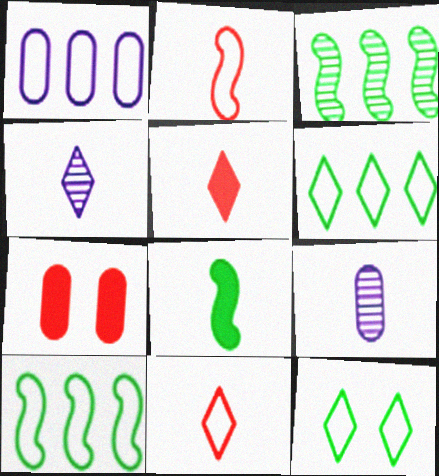[[1, 2, 12], 
[4, 7, 10], 
[8, 9, 11]]